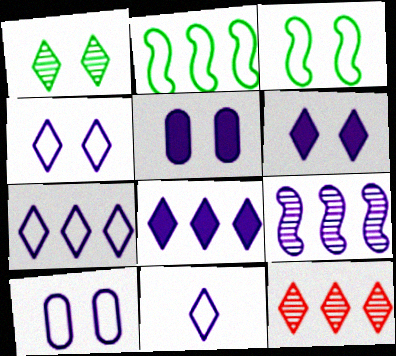[[4, 7, 11], 
[5, 9, 11]]